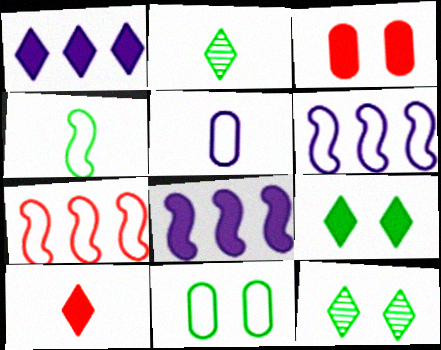[[1, 9, 10], 
[2, 3, 6]]